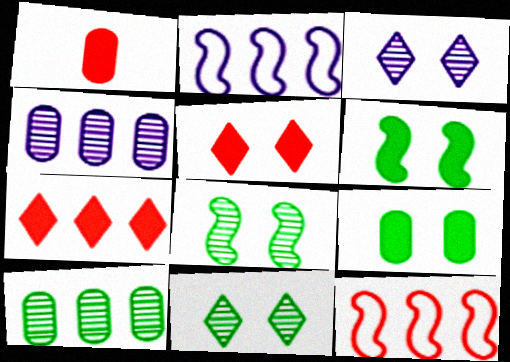[[1, 2, 11], 
[2, 7, 10]]